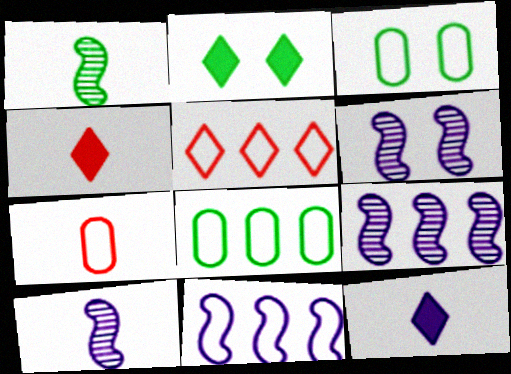[[1, 2, 8], 
[1, 7, 12], 
[2, 7, 9], 
[3, 4, 9], 
[4, 6, 8], 
[5, 8, 11], 
[6, 9, 10]]